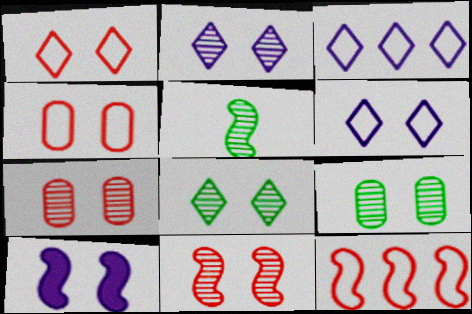[[1, 9, 10], 
[2, 9, 11], 
[4, 8, 10], 
[5, 10, 12]]